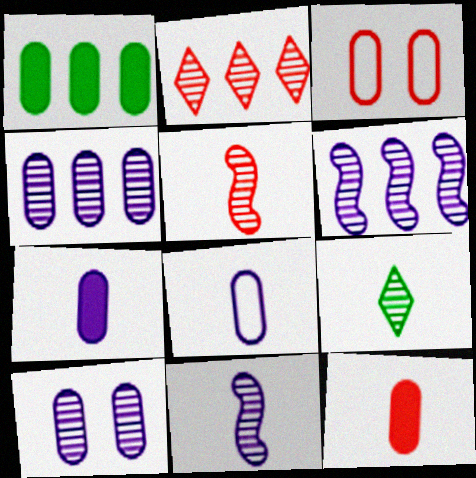[]